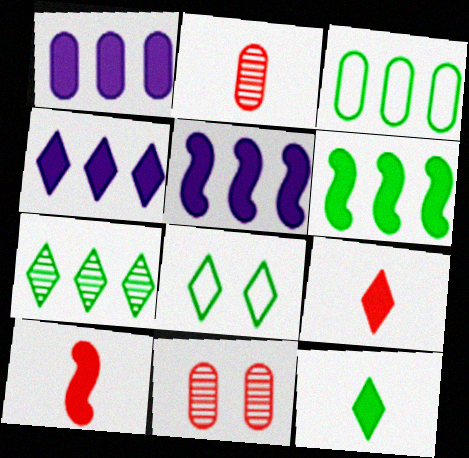[[1, 4, 5], 
[2, 5, 8], 
[3, 6, 7], 
[7, 8, 12]]